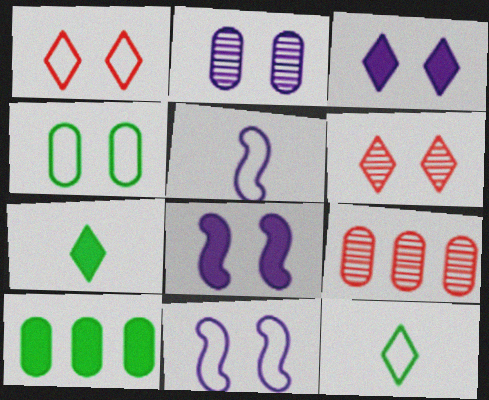[[1, 4, 11], 
[2, 3, 11], 
[4, 6, 8], 
[5, 6, 10], 
[7, 9, 11], 
[8, 9, 12]]